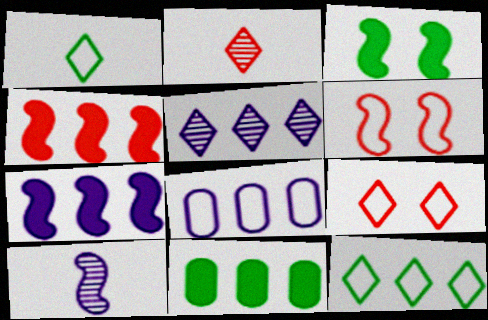[[1, 6, 8], 
[2, 3, 8], 
[5, 7, 8], 
[9, 10, 11]]